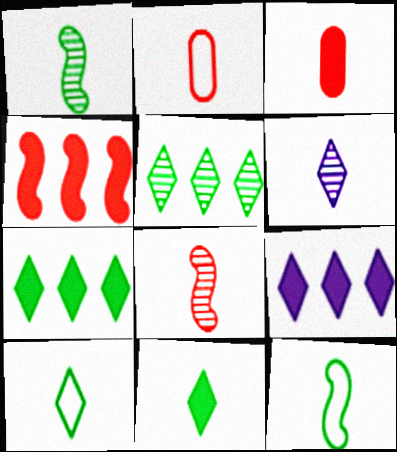[[3, 6, 12]]